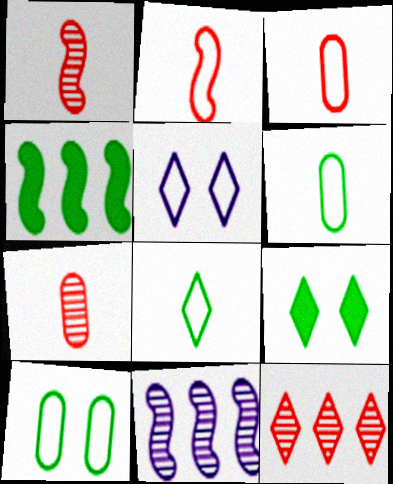[[3, 9, 11], 
[4, 5, 7]]